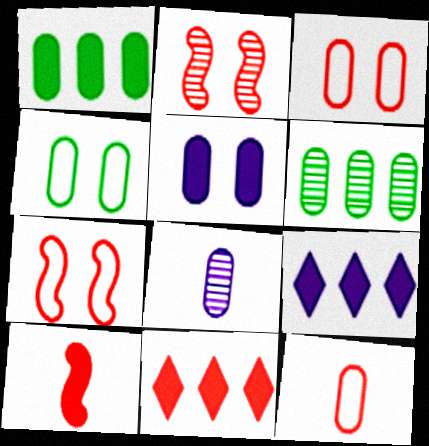[[1, 3, 8], 
[2, 11, 12], 
[5, 6, 12]]